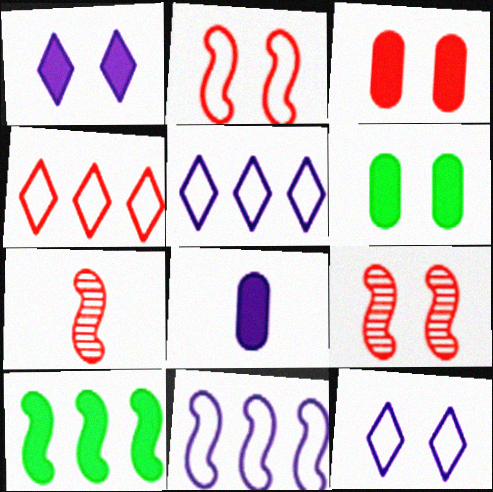[[3, 4, 7], 
[5, 6, 7], 
[6, 9, 12]]